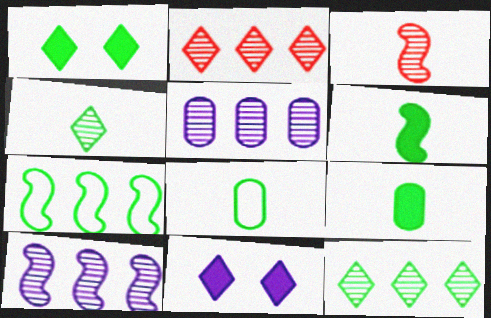[[4, 6, 8]]